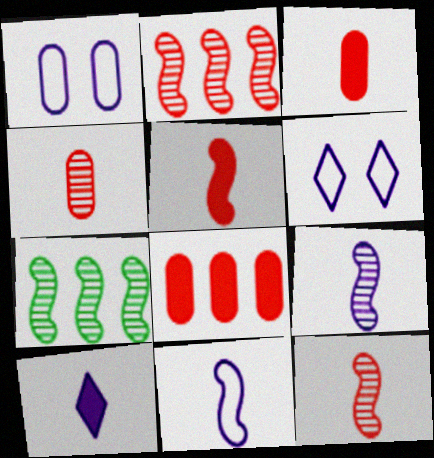[[3, 6, 7]]